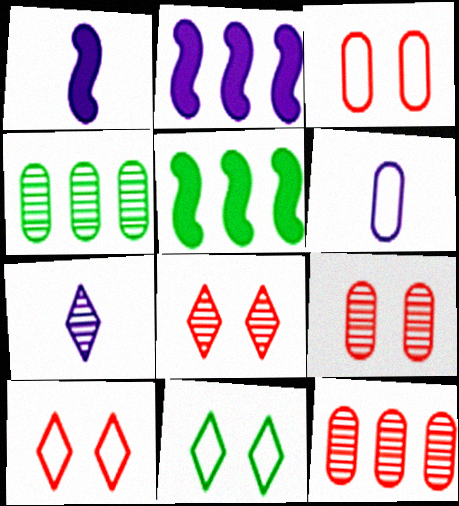[[1, 4, 10], 
[1, 6, 7], 
[1, 11, 12], 
[3, 5, 7], 
[5, 6, 8]]